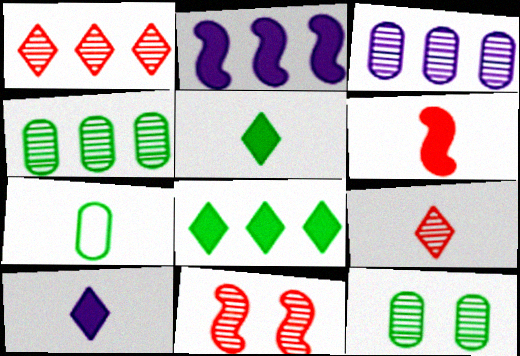[]